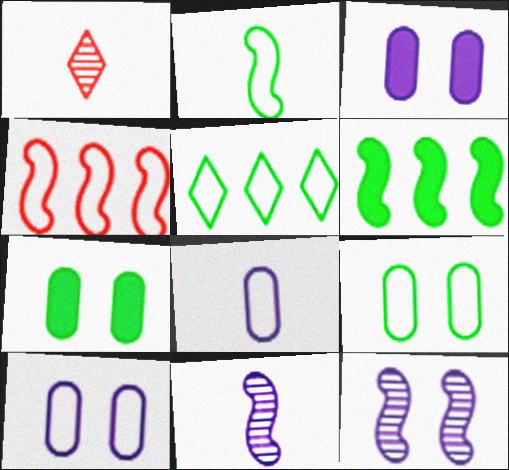[[1, 6, 10], 
[2, 5, 9]]